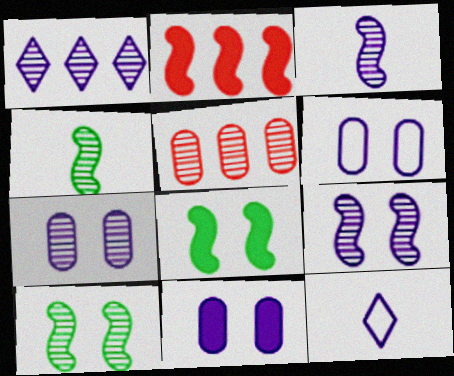[[1, 3, 7], 
[5, 8, 12], 
[6, 7, 11]]